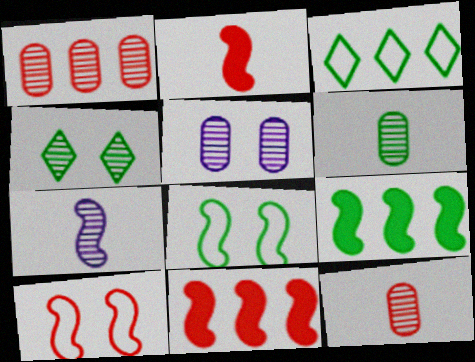[[1, 4, 7], 
[1, 5, 6], 
[2, 3, 5], 
[7, 8, 11], 
[7, 9, 10]]